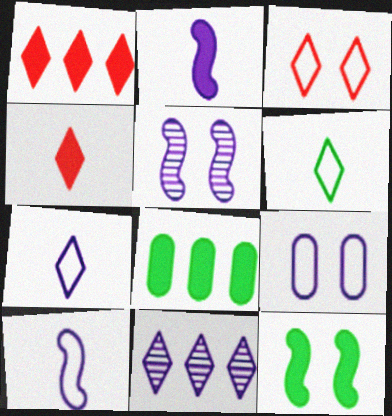[[2, 9, 11]]